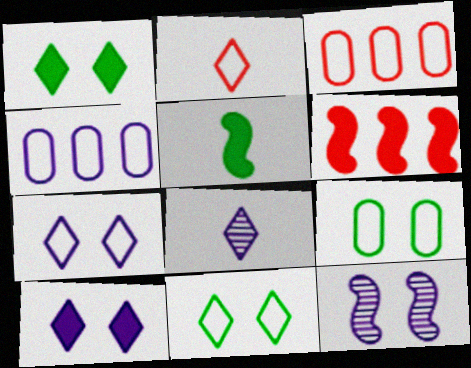[[6, 8, 9]]